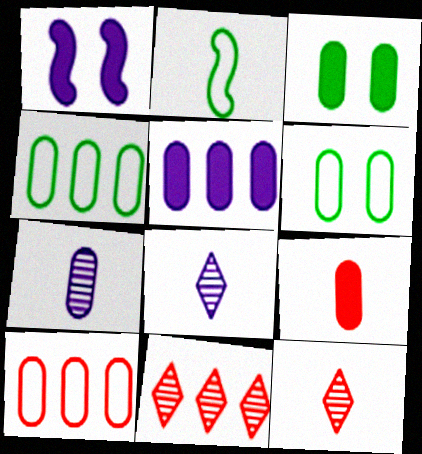[[1, 4, 12], 
[2, 8, 9], 
[3, 5, 9], 
[3, 7, 10]]